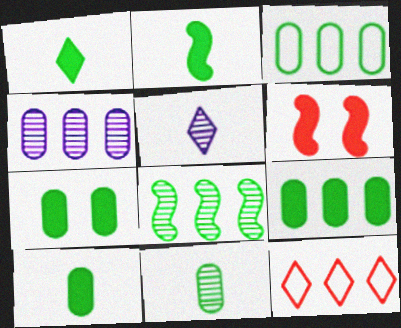[[1, 2, 10], 
[3, 5, 6], 
[3, 7, 11], 
[7, 9, 10]]